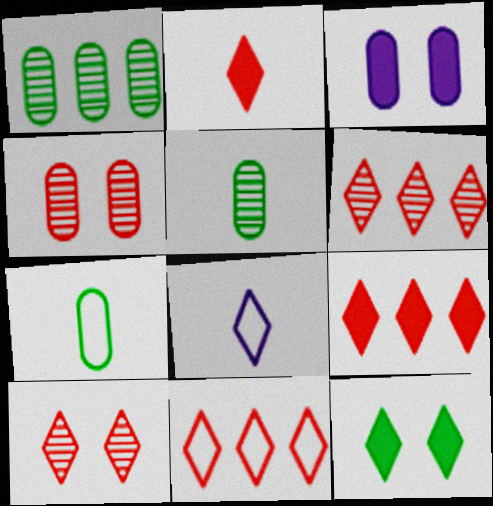[[2, 10, 11], 
[6, 8, 12], 
[6, 9, 11]]